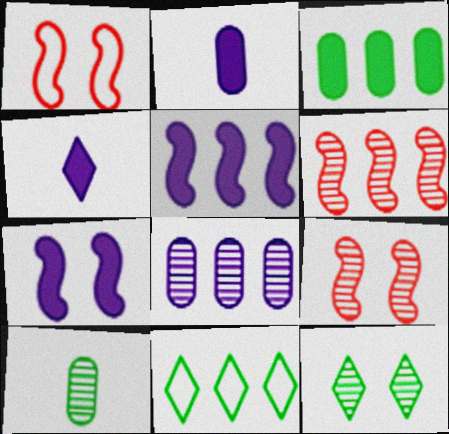[[2, 9, 11]]